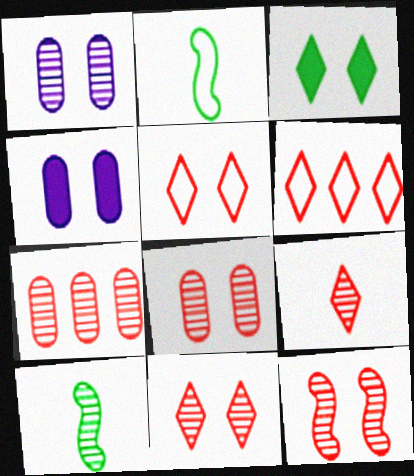[[4, 6, 10], 
[7, 9, 12], 
[8, 11, 12]]